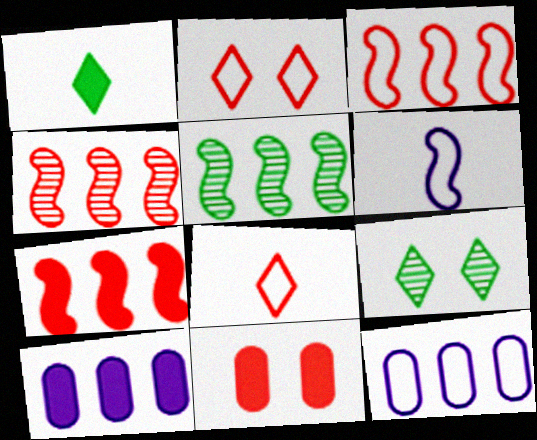[[3, 4, 7], 
[4, 8, 11]]